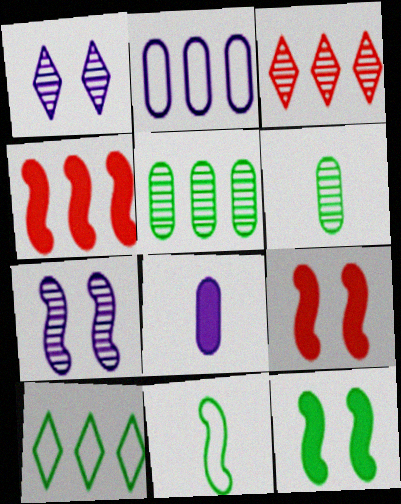[[3, 6, 7], 
[4, 7, 11], 
[6, 10, 12]]